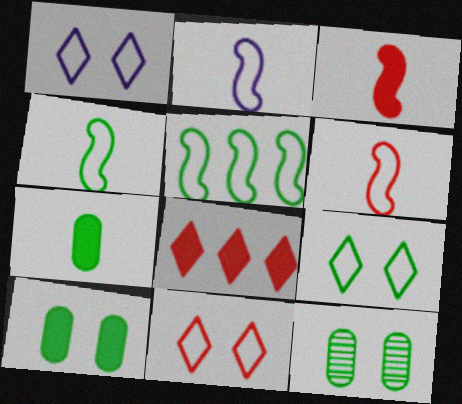[[1, 9, 11], 
[2, 4, 6], 
[2, 8, 12]]